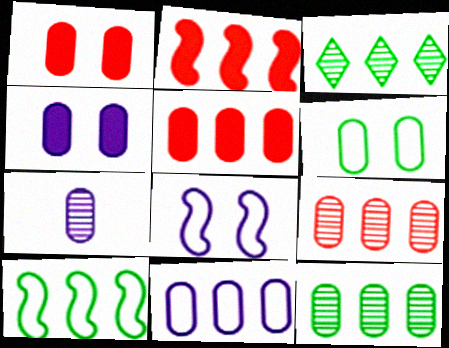[[2, 3, 11], 
[4, 7, 11], 
[5, 6, 7], 
[5, 11, 12]]